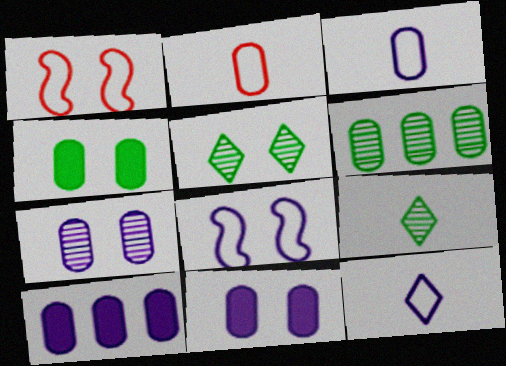[[1, 5, 11], 
[1, 9, 10], 
[2, 6, 11], 
[3, 7, 10]]